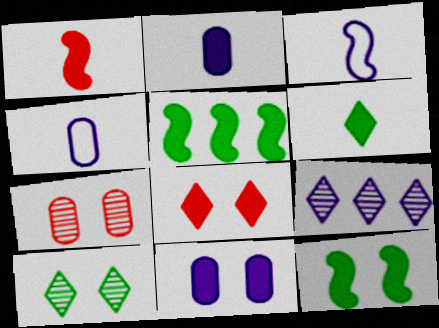[[1, 2, 6], 
[2, 5, 8], 
[3, 9, 11], 
[8, 11, 12]]